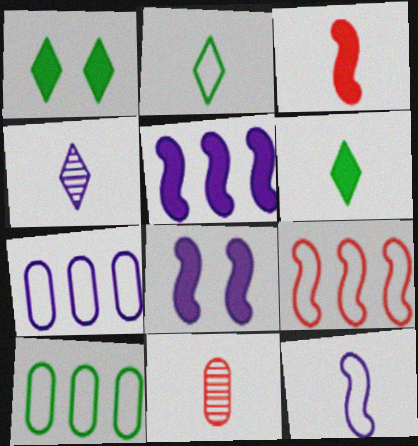[[4, 7, 8], 
[6, 11, 12]]